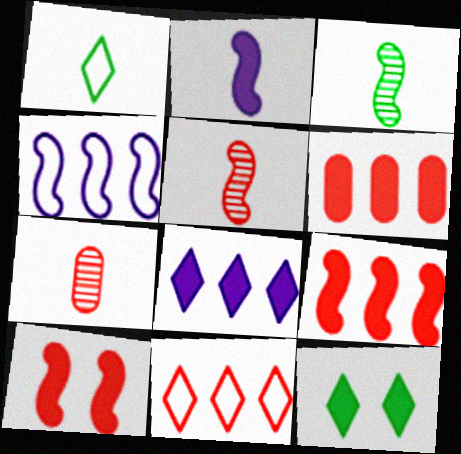[[1, 2, 7], 
[2, 6, 12], 
[3, 4, 10], 
[4, 7, 12], 
[7, 10, 11]]